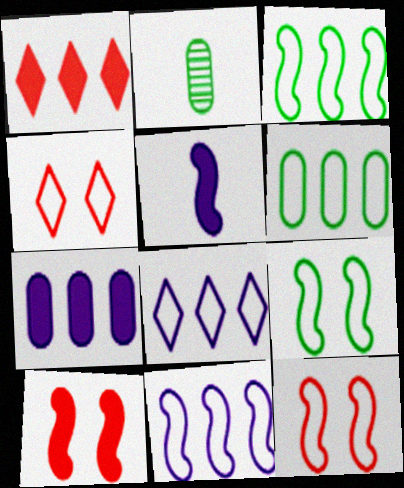[[2, 8, 10]]